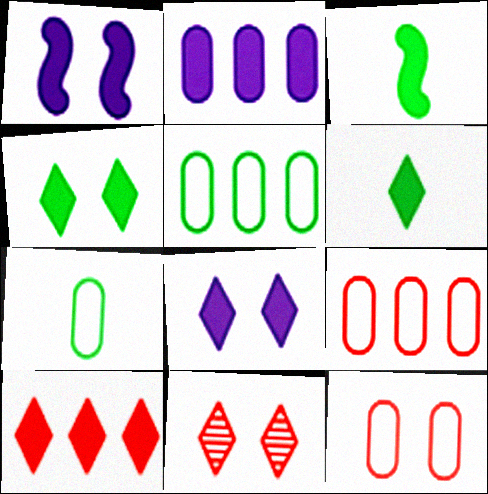[[6, 8, 10]]